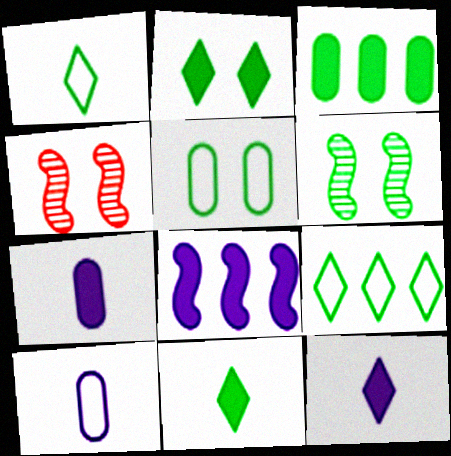[[1, 3, 6], 
[2, 5, 6], 
[4, 7, 9]]